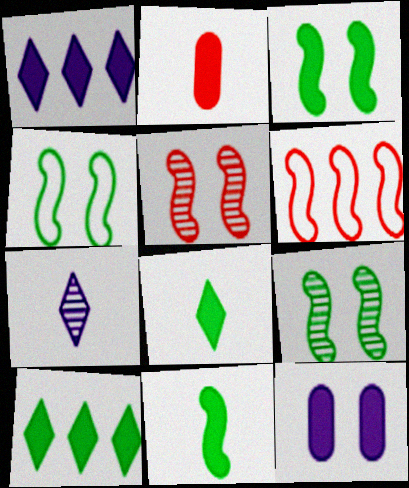[[1, 2, 3], 
[3, 4, 9]]